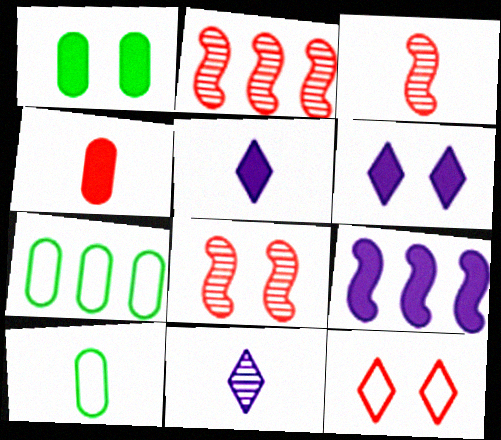[[2, 3, 8], 
[2, 4, 12], 
[2, 6, 10], 
[3, 5, 10], 
[3, 6, 7], 
[5, 7, 8]]